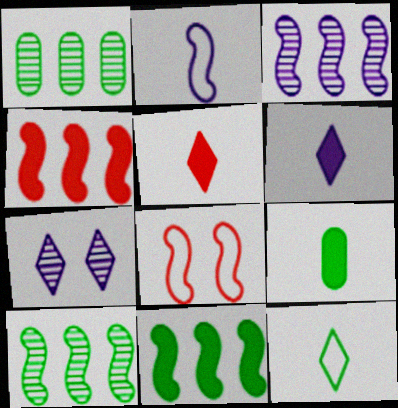[[1, 6, 8]]